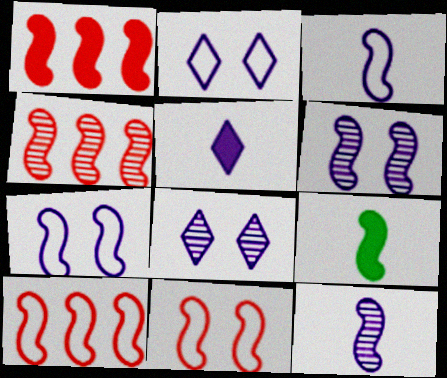[[1, 4, 10], 
[4, 7, 9], 
[6, 9, 10]]